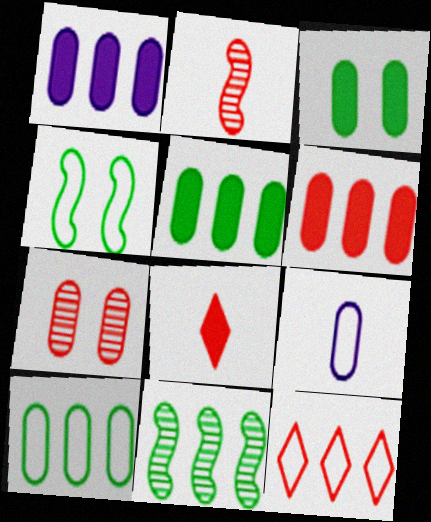[[1, 5, 6], 
[1, 11, 12], 
[4, 9, 12], 
[5, 7, 9]]